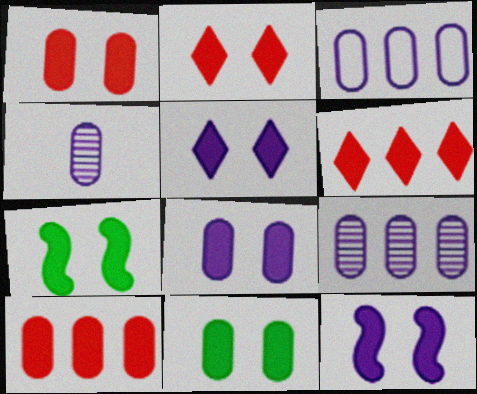[[1, 5, 7], 
[1, 8, 11], 
[2, 7, 8], 
[2, 11, 12], 
[3, 4, 8], 
[5, 8, 12]]